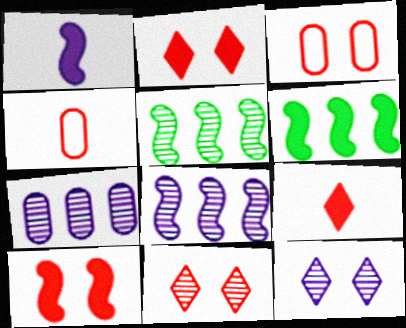[[1, 6, 10], 
[3, 10, 11], 
[4, 6, 12]]